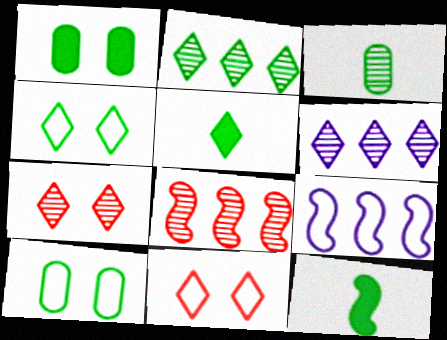[[2, 4, 5], 
[2, 10, 12], 
[5, 6, 11]]